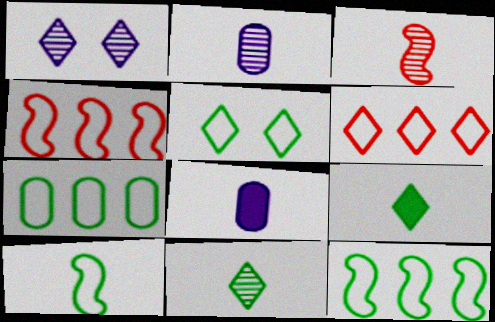[[1, 6, 9], 
[2, 3, 11], 
[5, 7, 10]]